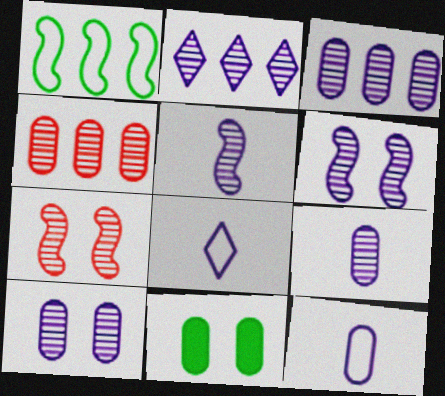[[2, 5, 10], 
[2, 6, 9], 
[3, 9, 10], 
[4, 11, 12]]